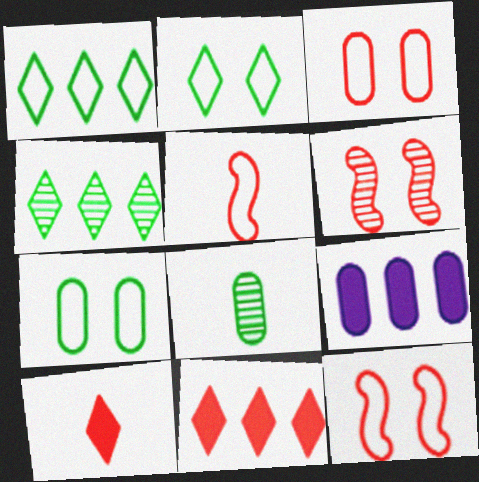[[3, 8, 9]]